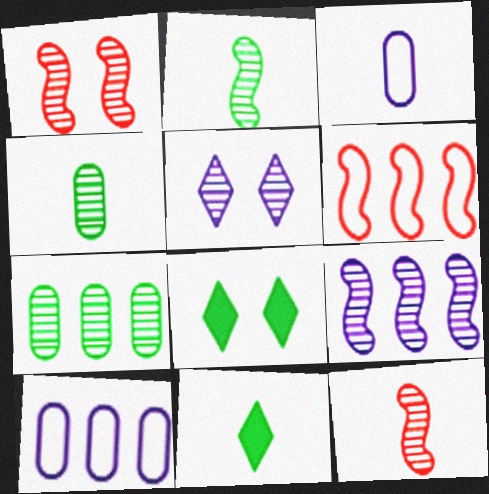[[1, 2, 9], 
[1, 10, 11], 
[3, 11, 12], 
[5, 7, 12], 
[8, 10, 12]]